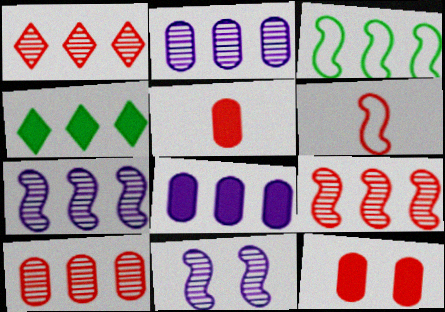[[1, 3, 8], 
[1, 6, 12], 
[1, 9, 10]]